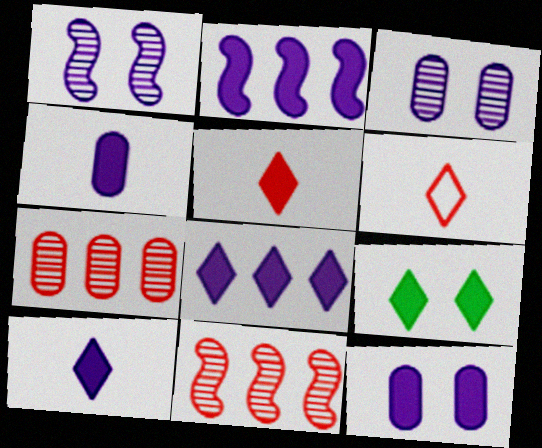[[2, 10, 12], 
[5, 8, 9]]